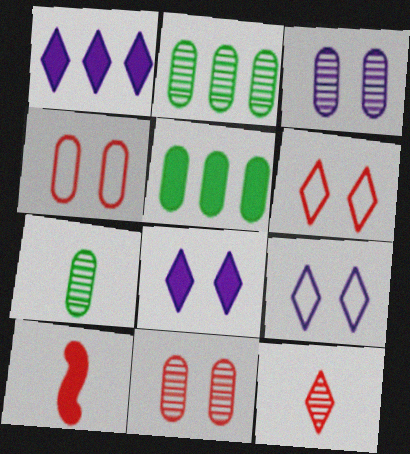[[2, 9, 10], 
[5, 8, 10]]